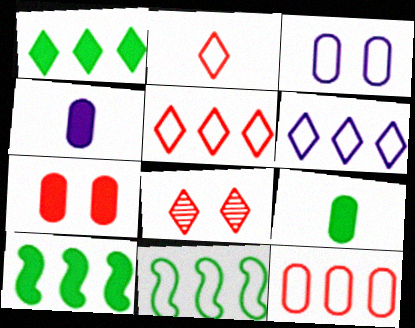[[2, 3, 11], 
[4, 8, 11], 
[6, 11, 12]]